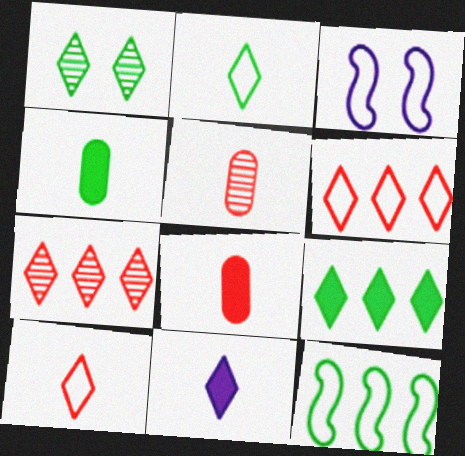[[1, 2, 9], 
[1, 4, 12], 
[1, 6, 11], 
[3, 4, 7], 
[3, 5, 9]]